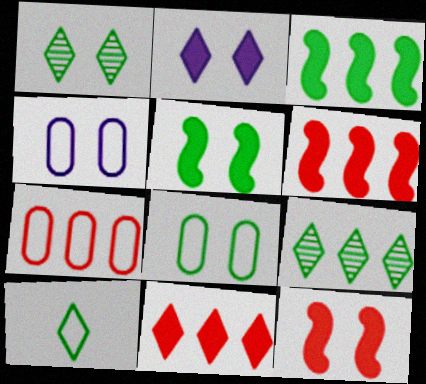[[1, 4, 12], 
[1, 5, 8]]